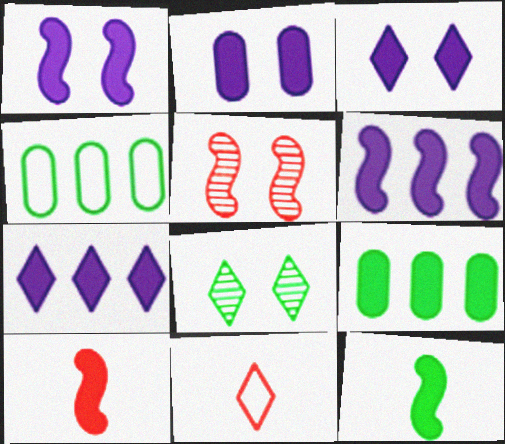[[1, 2, 3], 
[3, 9, 10], 
[4, 8, 12], 
[7, 8, 11]]